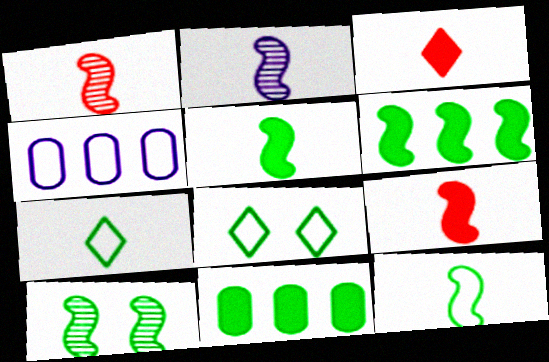[[2, 9, 12], 
[3, 4, 10], 
[6, 10, 12], 
[7, 10, 11]]